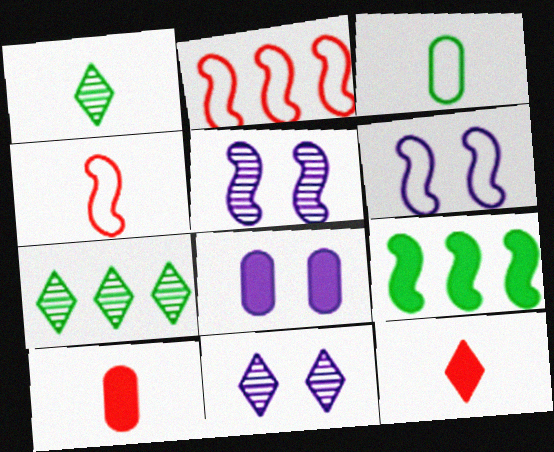[[1, 2, 8], 
[4, 5, 9], 
[4, 7, 8], 
[6, 7, 10], 
[6, 8, 11], 
[8, 9, 12]]